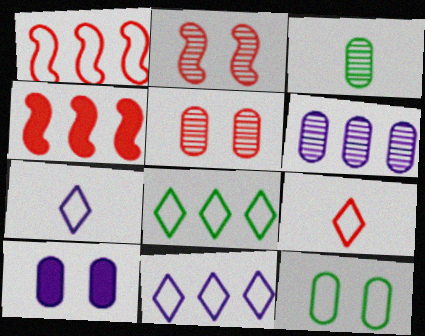[[1, 7, 12], 
[3, 5, 6], 
[4, 5, 9], 
[4, 6, 8], 
[5, 10, 12]]